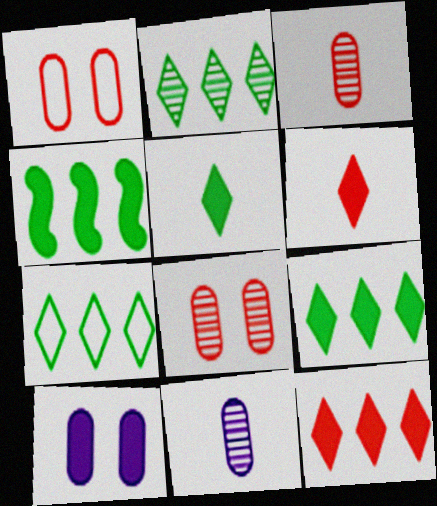[[2, 7, 9], 
[4, 6, 10]]